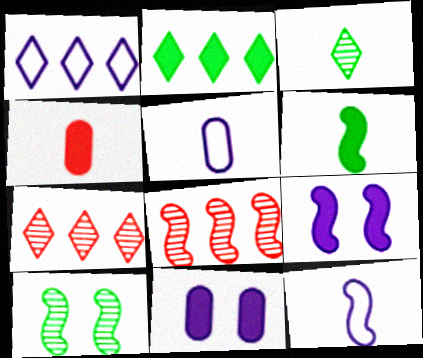[[1, 2, 7], 
[1, 4, 10], 
[2, 4, 9], 
[3, 4, 12]]